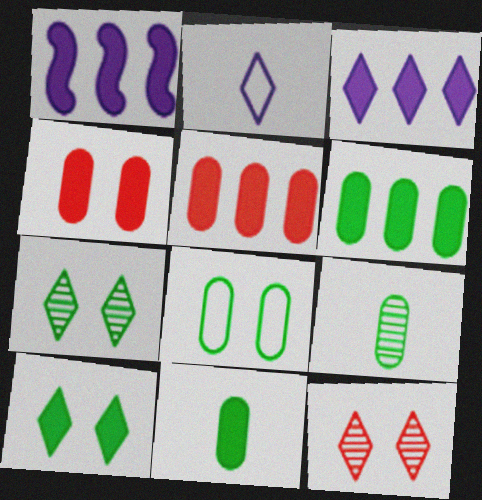[[6, 8, 9]]